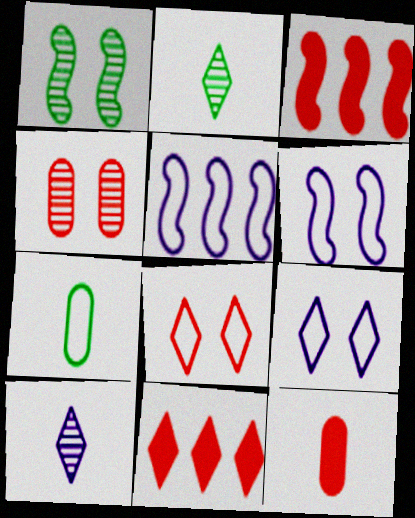[[2, 9, 11], 
[5, 7, 8]]